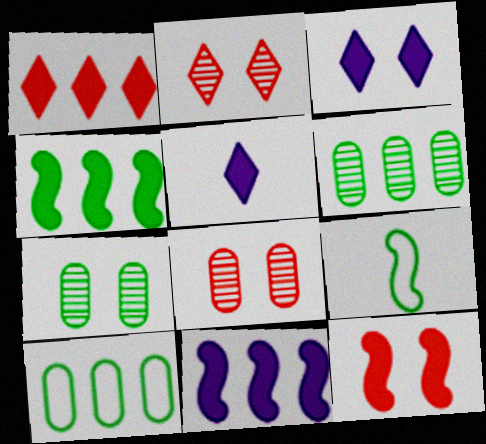[]